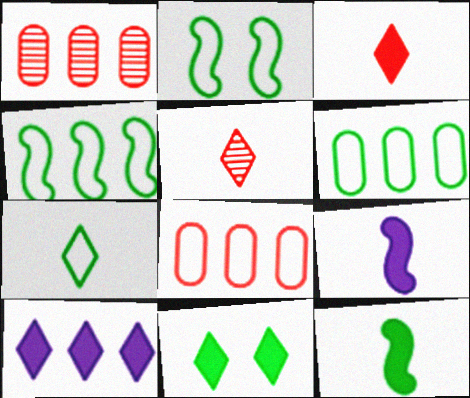[[1, 4, 10], 
[2, 6, 7], 
[3, 10, 11]]